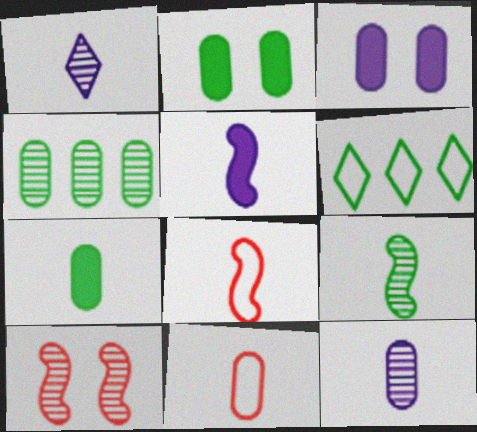[[1, 4, 10], 
[1, 7, 8], 
[2, 6, 9], 
[3, 4, 11], 
[5, 8, 9], 
[7, 11, 12]]